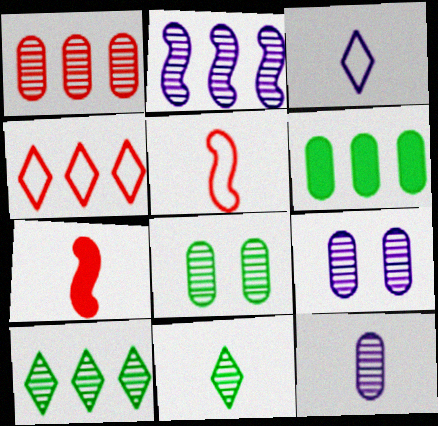[[1, 2, 10], 
[1, 8, 12], 
[2, 4, 6]]